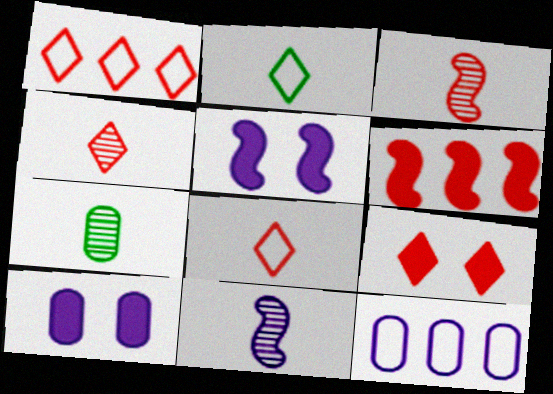[[1, 4, 9], 
[1, 5, 7], 
[4, 7, 11]]